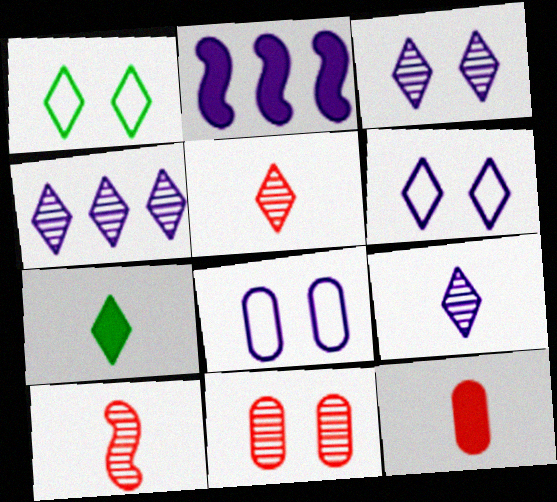[[2, 8, 9], 
[3, 4, 9]]